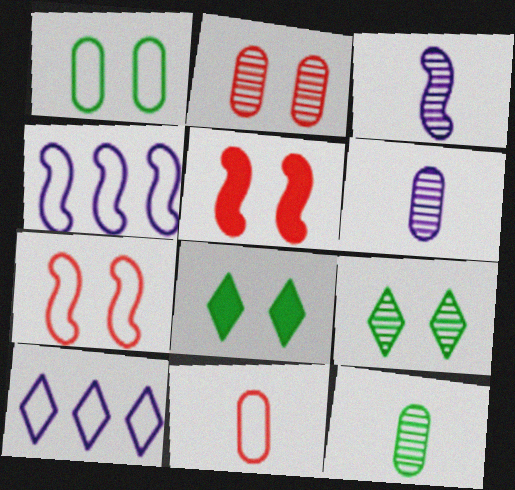[[5, 10, 12]]